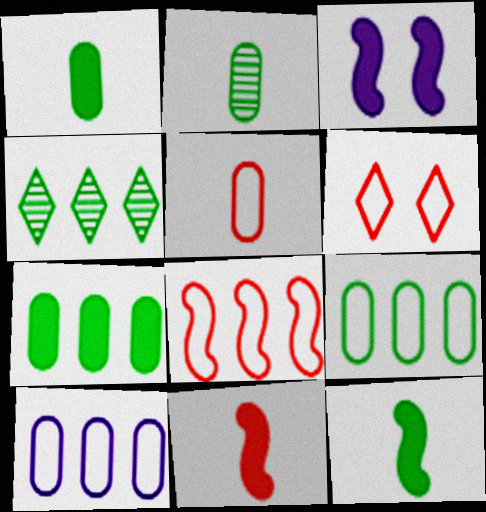[[3, 4, 5], 
[5, 6, 8]]